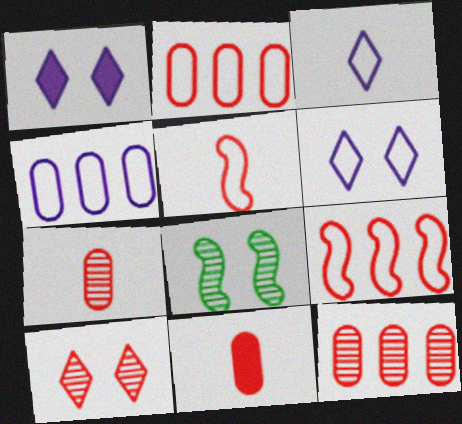[[9, 10, 11]]